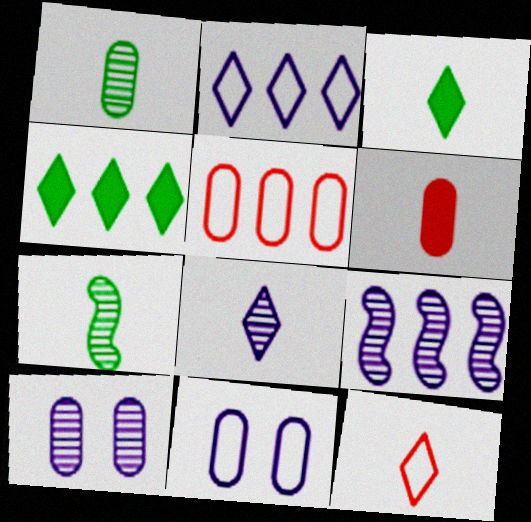[[3, 8, 12], 
[4, 5, 9], 
[8, 9, 10]]